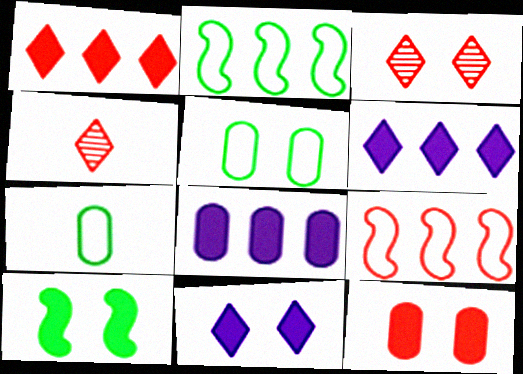[[4, 9, 12], 
[10, 11, 12]]